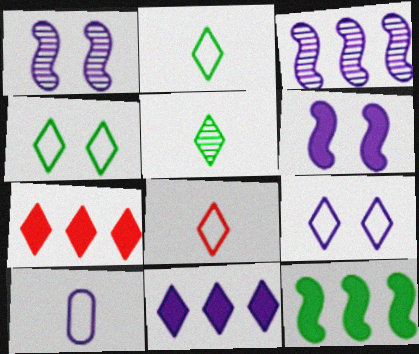[[1, 10, 11], 
[5, 7, 9]]